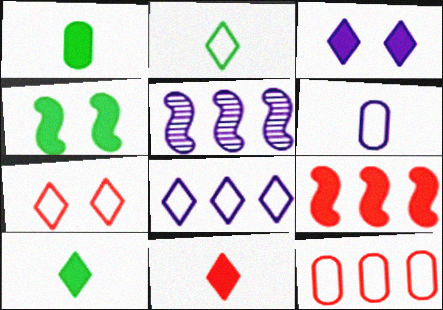[[1, 3, 9], 
[1, 5, 7], 
[2, 7, 8], 
[3, 5, 6]]